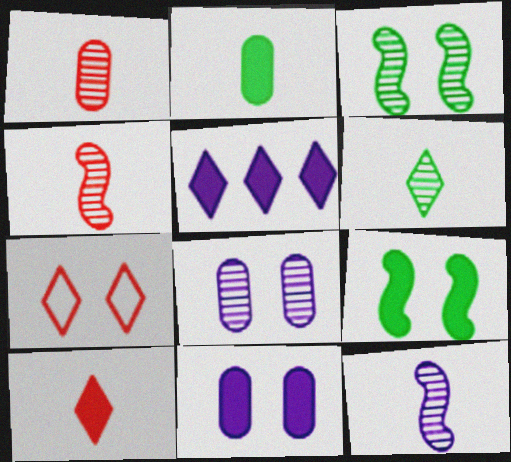[[1, 6, 12], 
[3, 7, 11], 
[5, 6, 7], 
[7, 8, 9]]